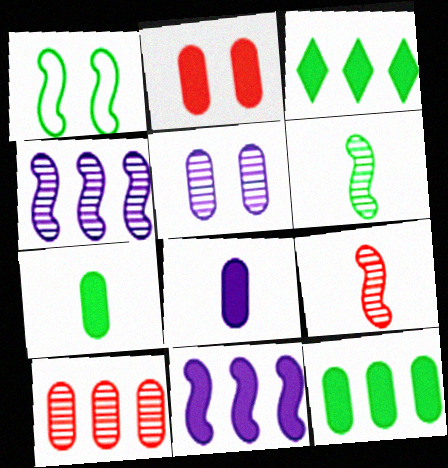[[1, 9, 11], 
[2, 8, 12]]